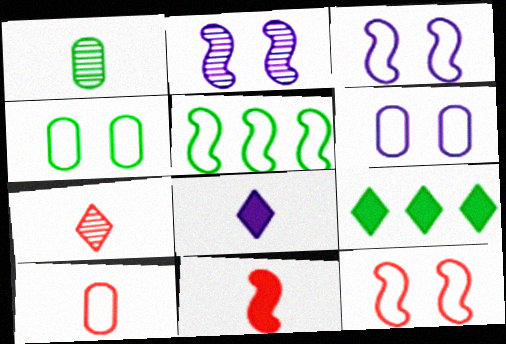[[2, 5, 11], 
[2, 9, 10], 
[7, 10, 11]]